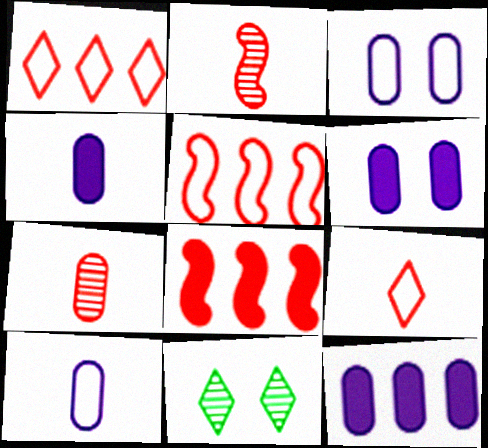[[4, 5, 11], 
[4, 6, 12], 
[8, 10, 11]]